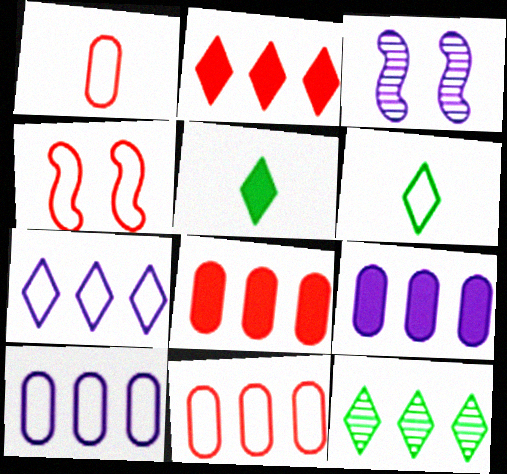[[2, 7, 12], 
[3, 5, 11], 
[3, 6, 8], 
[4, 6, 10]]